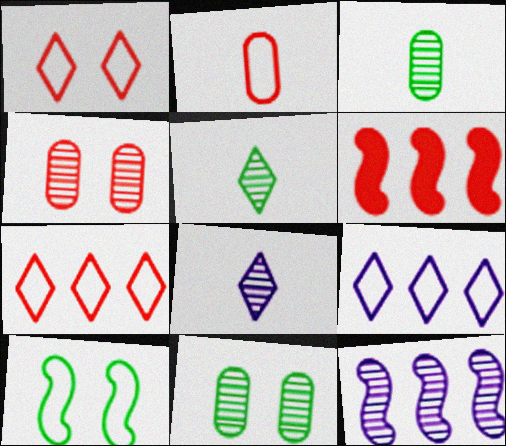[[2, 9, 10], 
[4, 5, 12]]